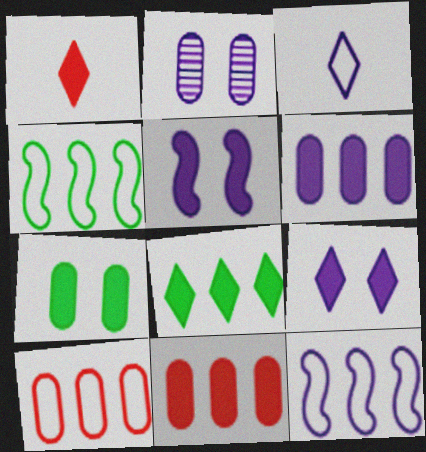[[1, 2, 4], 
[1, 8, 9]]